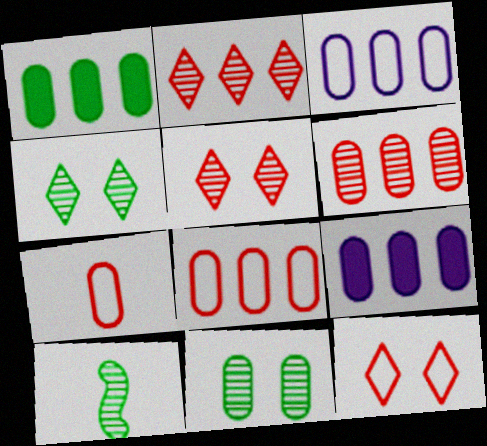[[1, 3, 6], 
[7, 9, 11], 
[9, 10, 12]]